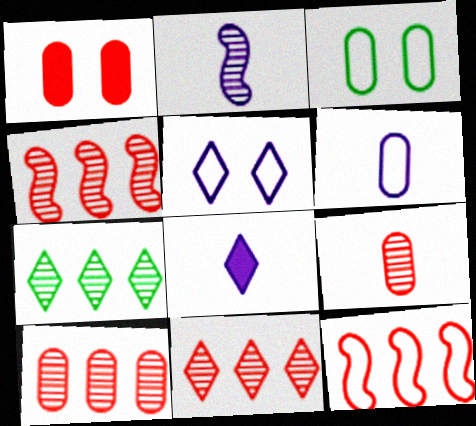[[2, 6, 8], 
[3, 4, 8], 
[4, 10, 11]]